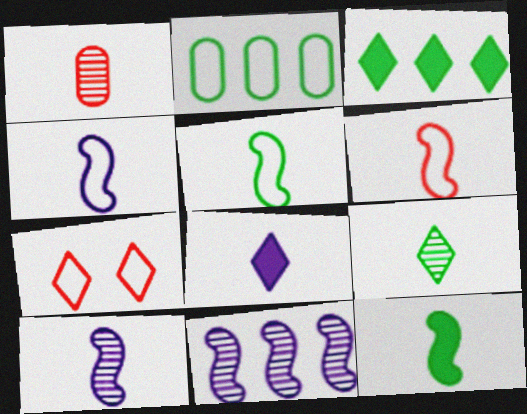[[1, 5, 8], 
[1, 9, 10], 
[2, 4, 7], 
[4, 5, 6], 
[6, 10, 12]]